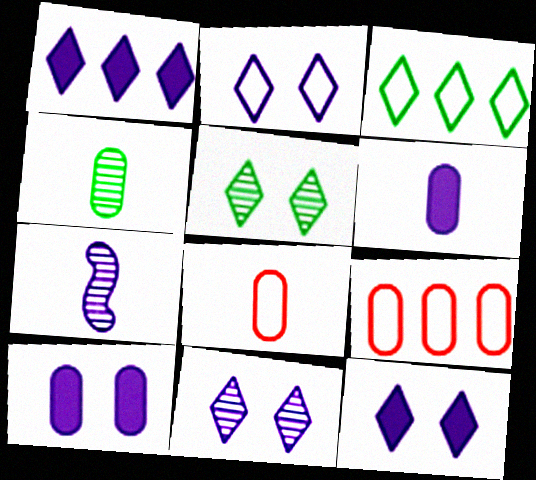[[2, 11, 12], 
[4, 6, 8], 
[4, 9, 10]]